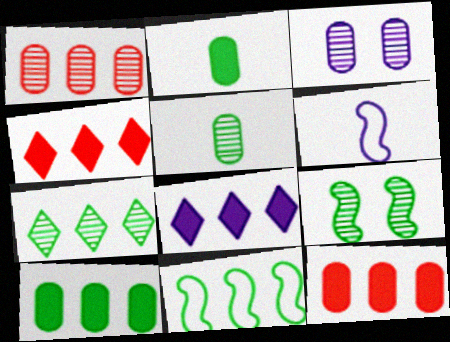[[1, 3, 5], 
[1, 8, 11], 
[3, 6, 8], 
[5, 7, 9], 
[7, 10, 11]]